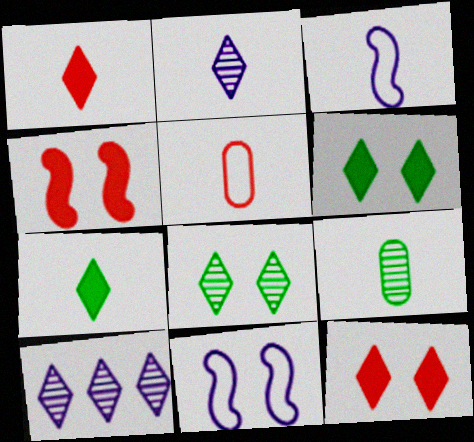[[1, 3, 9]]